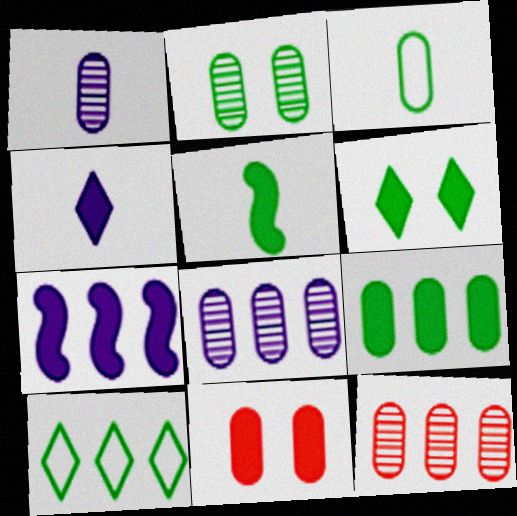[[1, 2, 12], 
[2, 3, 9], 
[2, 5, 10], 
[3, 8, 11], 
[5, 6, 9], 
[7, 10, 12]]